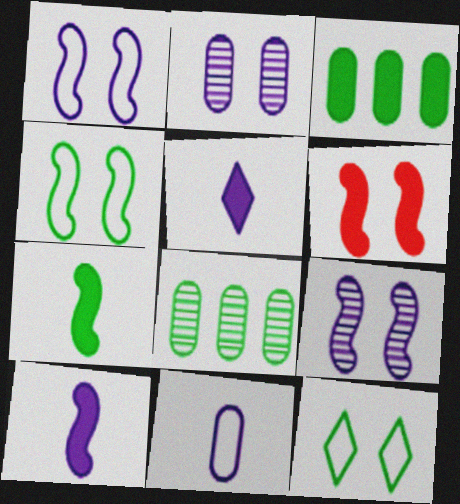[[2, 6, 12], 
[3, 5, 6], 
[4, 6, 9], 
[7, 8, 12]]